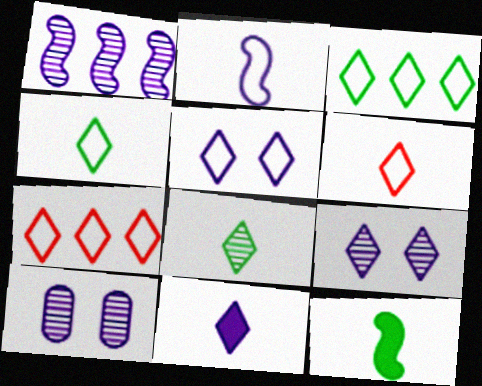[[3, 5, 6], 
[4, 5, 7], 
[6, 8, 11], 
[7, 10, 12]]